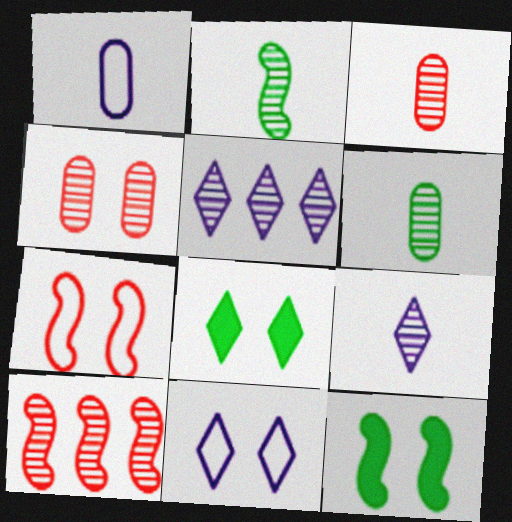[[1, 8, 10], 
[2, 3, 9], 
[2, 4, 5], 
[4, 11, 12]]